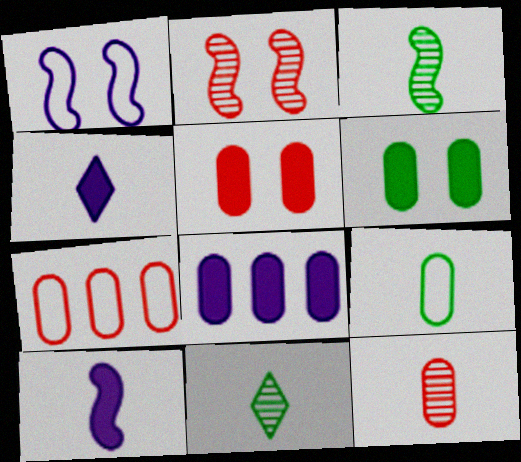[[5, 7, 12]]